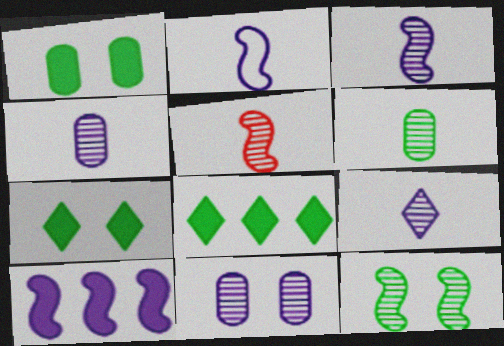[[3, 4, 9], 
[5, 6, 9]]